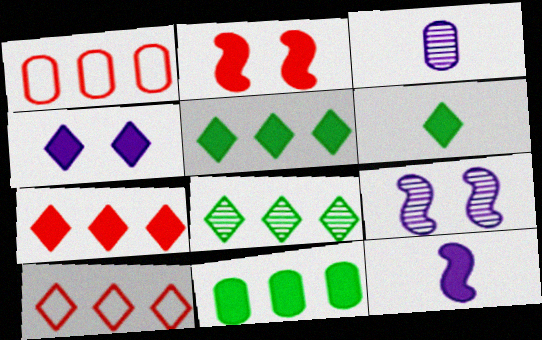[[1, 6, 9], 
[4, 6, 7]]